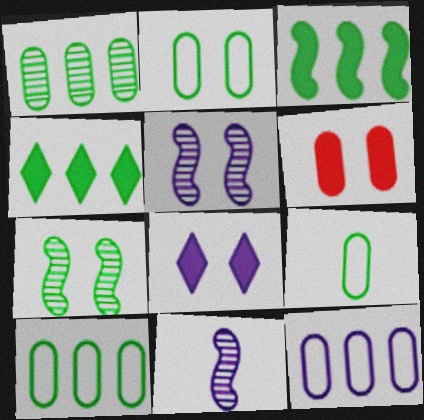[[2, 9, 10], 
[4, 7, 9], 
[8, 11, 12]]